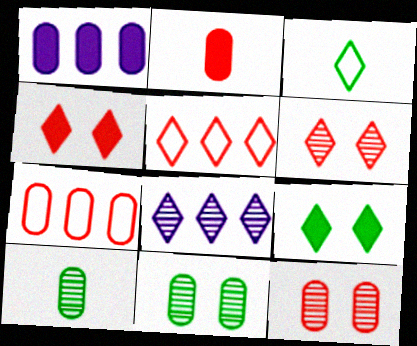[[2, 7, 12], 
[3, 4, 8]]